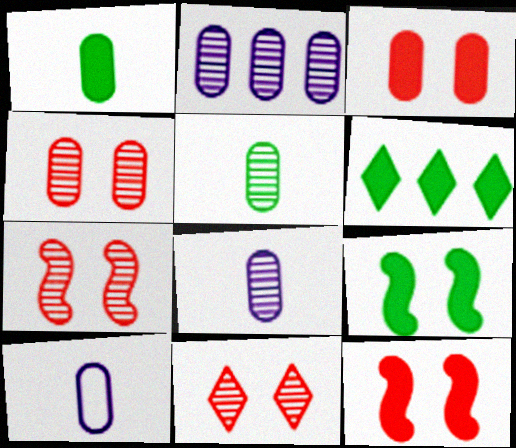[[1, 6, 9], 
[2, 4, 5], 
[4, 7, 11], 
[6, 7, 10]]